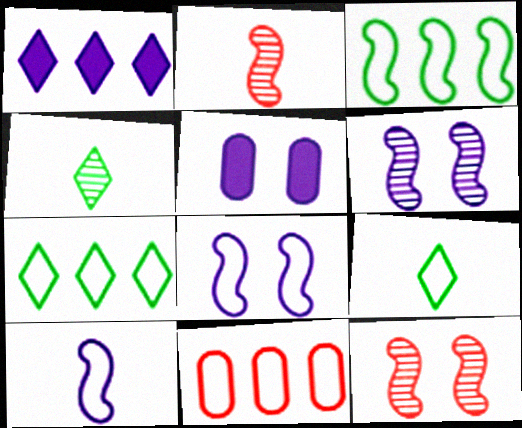[[2, 5, 7], 
[8, 9, 11]]